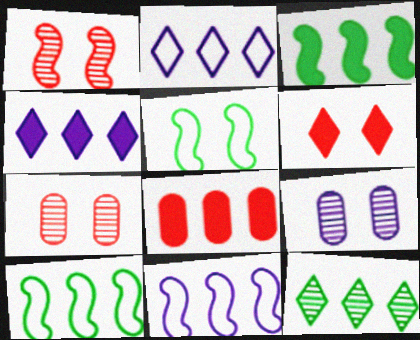[[3, 4, 8], 
[5, 6, 9], 
[8, 11, 12]]